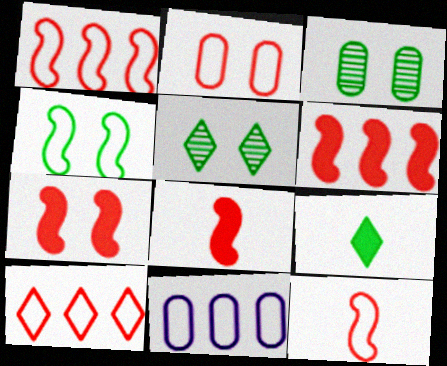[[2, 10, 12], 
[5, 8, 11], 
[6, 7, 8]]